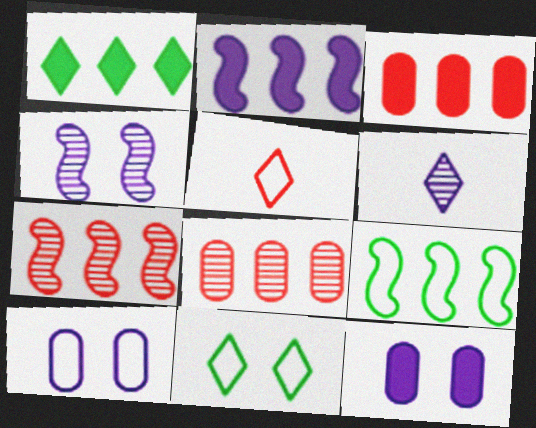[[1, 2, 3], 
[2, 6, 10], 
[2, 7, 9], 
[5, 9, 10]]